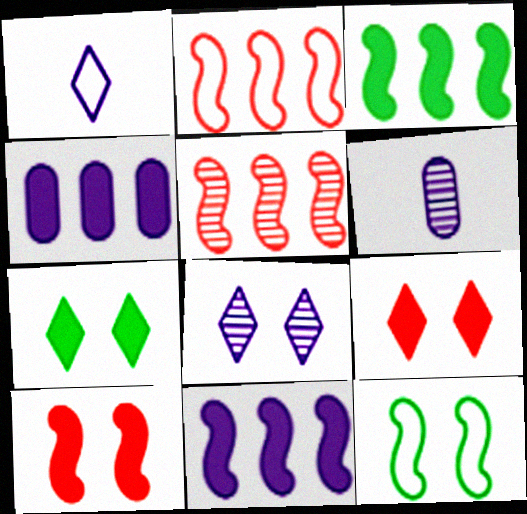[[2, 6, 7]]